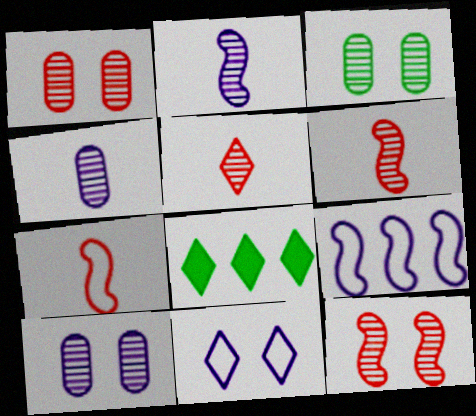[[1, 3, 10], 
[5, 8, 11], 
[7, 8, 10]]